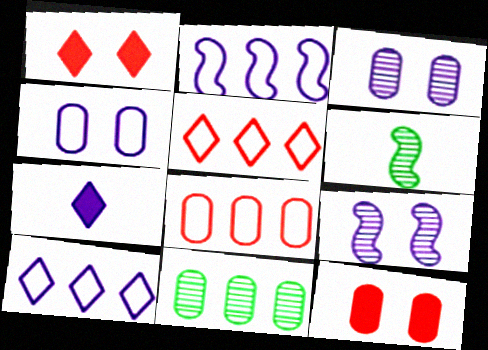[[2, 3, 7], 
[6, 10, 12]]